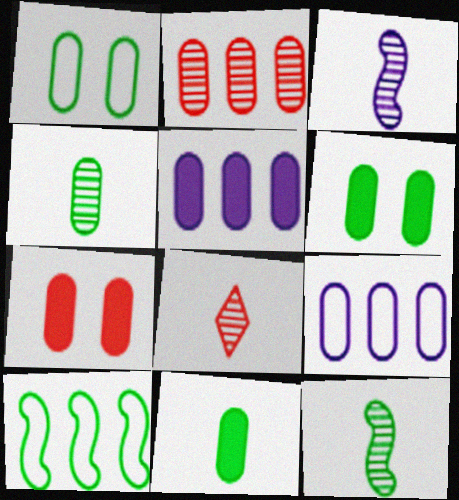[[3, 4, 8], 
[4, 7, 9], 
[5, 7, 11]]